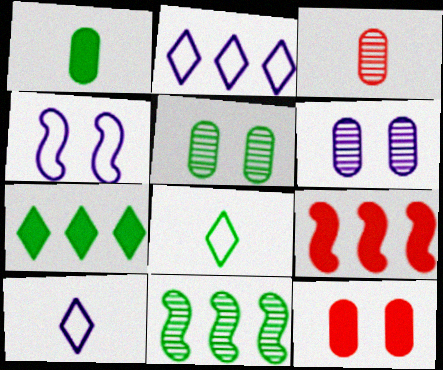[[3, 4, 7], 
[5, 9, 10], 
[6, 8, 9], 
[10, 11, 12]]